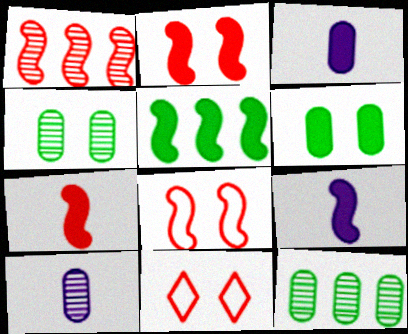[[1, 7, 8], 
[2, 5, 9], 
[5, 10, 11], 
[9, 11, 12]]